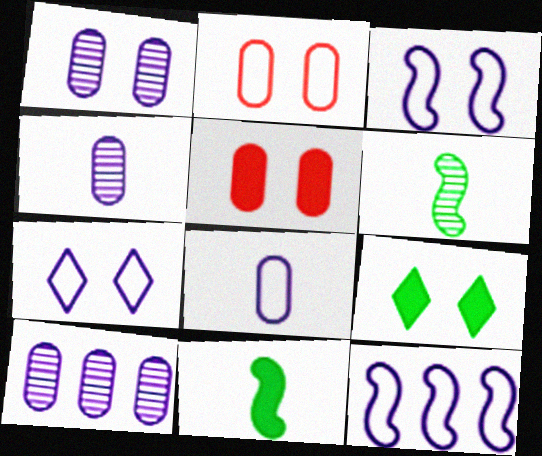[[1, 4, 10], 
[7, 8, 12]]